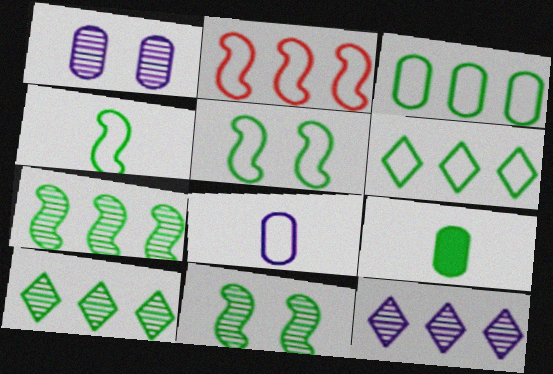[[5, 9, 10], 
[6, 9, 11]]